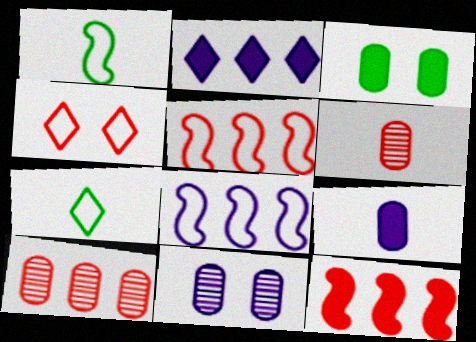[[4, 6, 12], 
[7, 11, 12]]